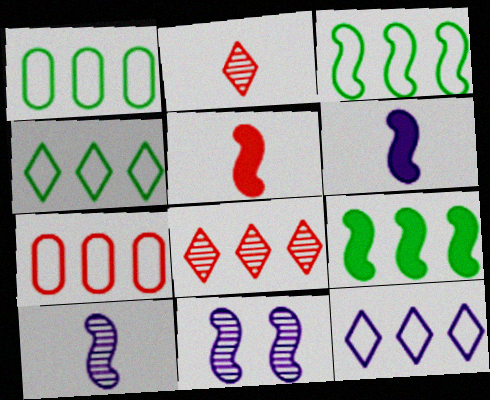[[1, 3, 4], 
[3, 5, 11], 
[3, 7, 12]]